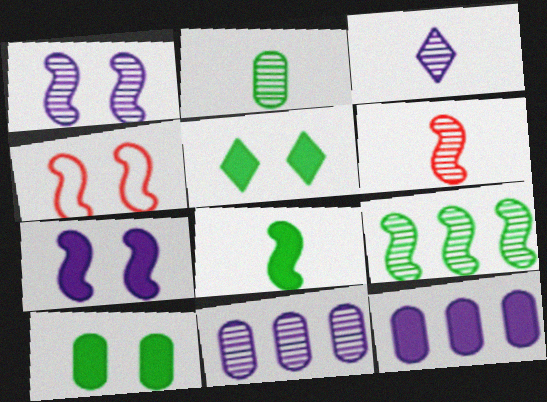[[1, 3, 11], 
[1, 6, 9], 
[2, 3, 6]]